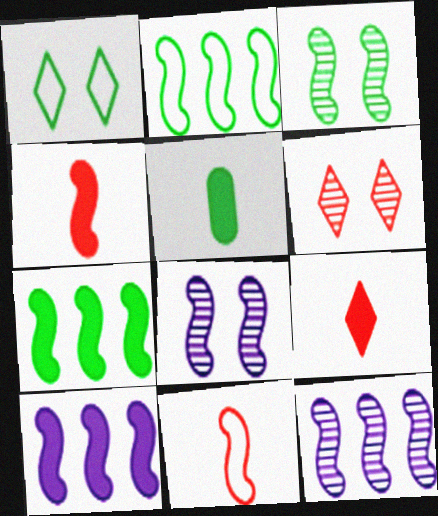[[2, 4, 8], 
[3, 10, 11], 
[7, 8, 11]]